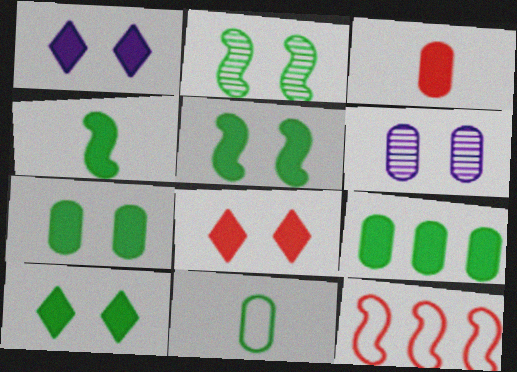[[1, 8, 10], 
[4, 9, 10], 
[5, 7, 10]]